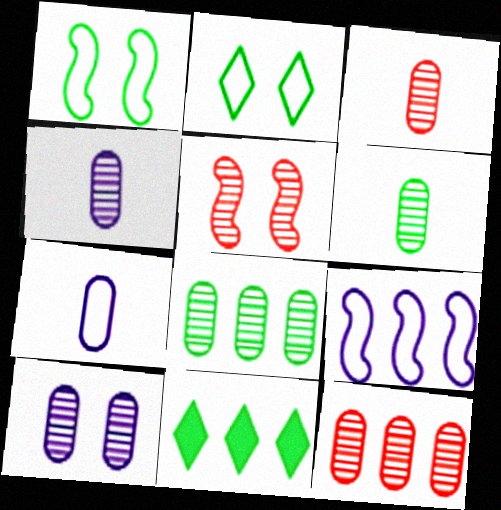[[1, 6, 11], 
[3, 4, 6], 
[3, 8, 10], 
[5, 7, 11], 
[6, 10, 12], 
[9, 11, 12]]